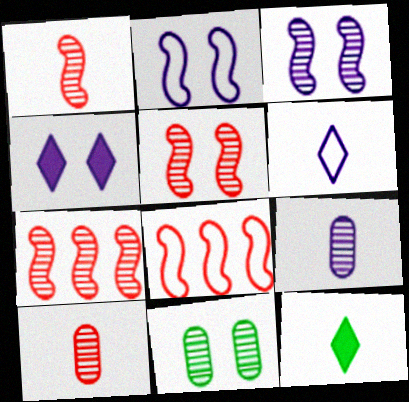[[1, 5, 7]]